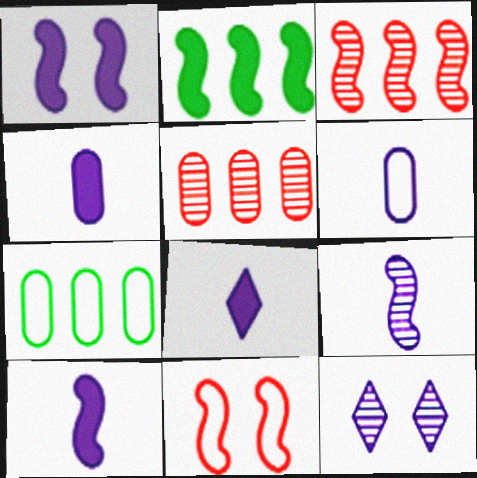[[2, 9, 11], 
[4, 8, 10], 
[6, 8, 9]]